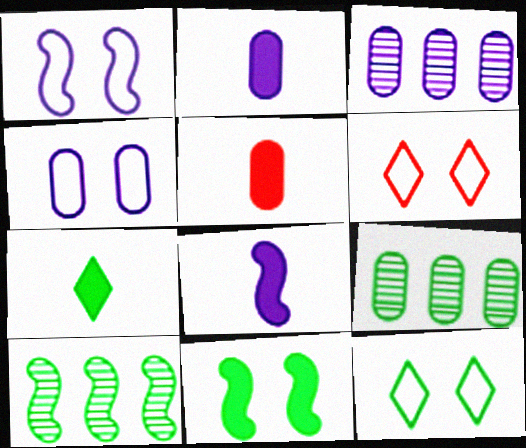[[2, 3, 4], 
[2, 6, 10], 
[4, 5, 9], 
[5, 7, 8], 
[6, 8, 9]]